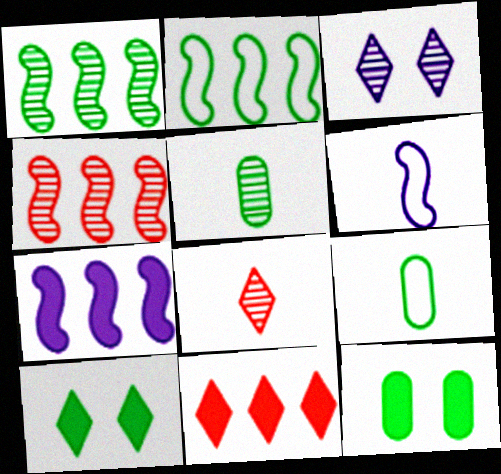[[1, 9, 10], 
[2, 4, 7], 
[2, 5, 10], 
[3, 4, 5]]